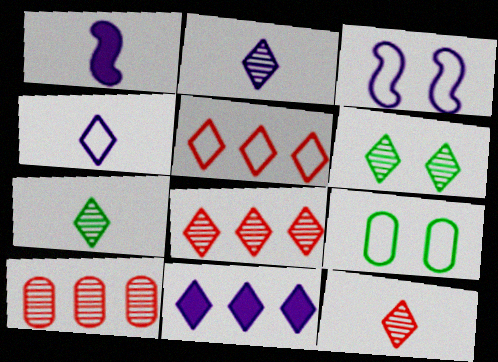[[1, 8, 9], 
[2, 6, 8], 
[2, 7, 12]]